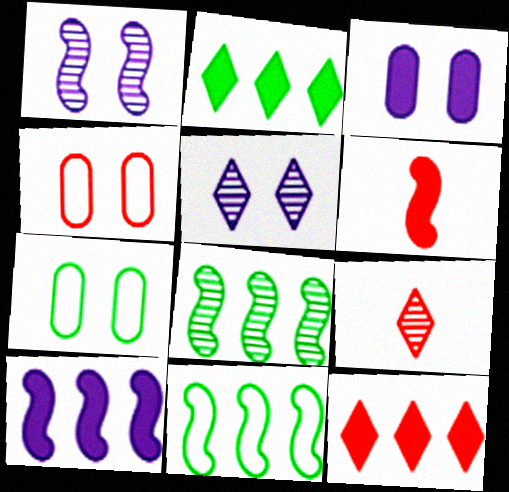[[1, 6, 11], 
[2, 3, 6], 
[3, 9, 11], 
[7, 9, 10]]